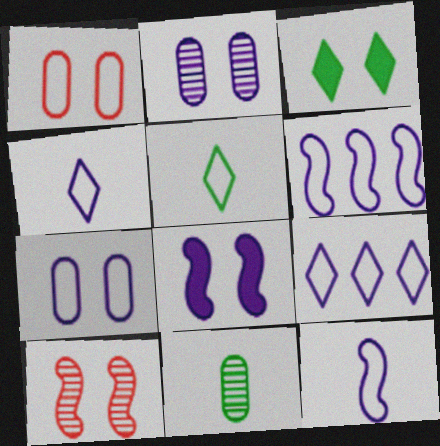[[1, 5, 6], 
[3, 7, 10], 
[4, 6, 7], 
[7, 9, 12]]